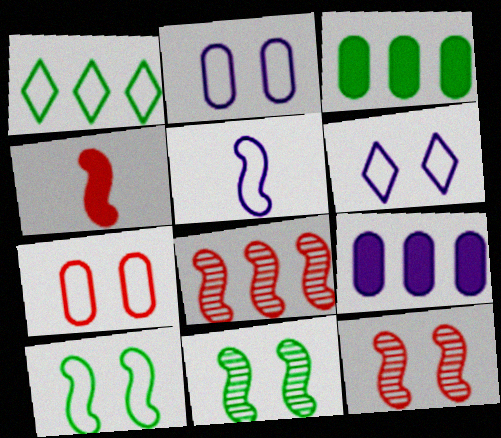[[1, 5, 7], 
[1, 8, 9], 
[6, 7, 10]]